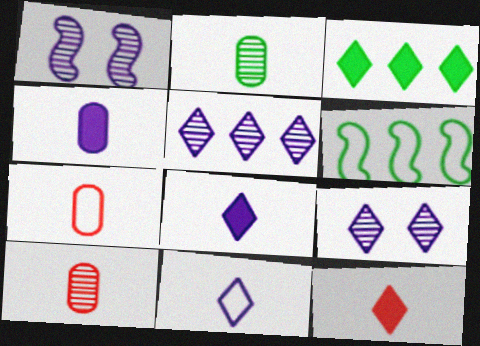[[1, 3, 7], 
[2, 4, 7]]